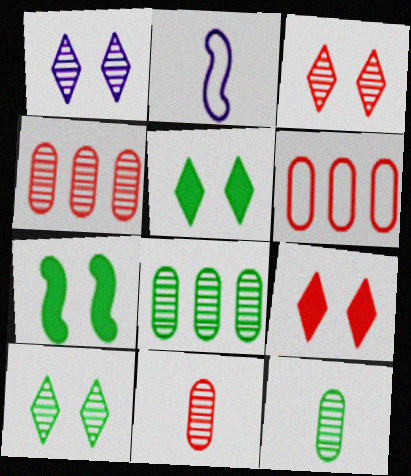[[1, 3, 10], 
[2, 4, 5], 
[2, 8, 9]]